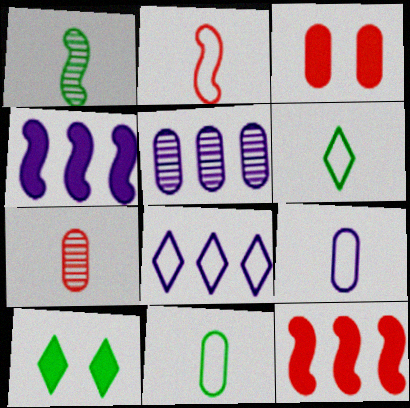[[1, 3, 8], 
[2, 5, 10], 
[2, 6, 9], 
[3, 5, 11], 
[4, 5, 8]]